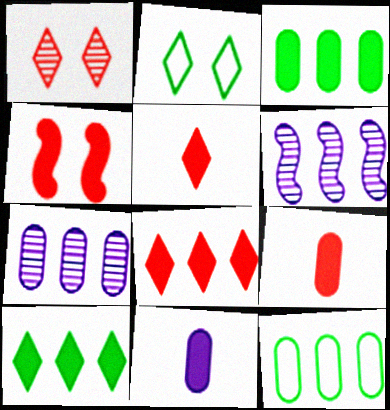[[2, 6, 9], 
[4, 8, 9], 
[4, 10, 11], 
[6, 8, 12]]